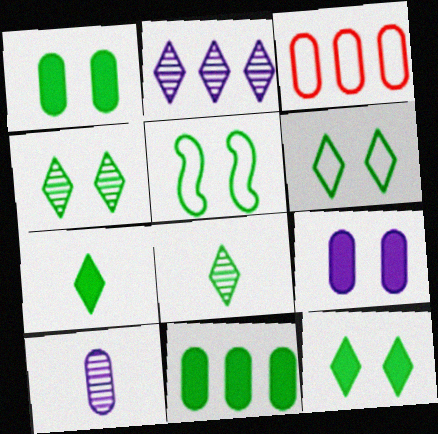[[1, 3, 10], 
[1, 4, 5], 
[4, 6, 12], 
[5, 8, 11]]